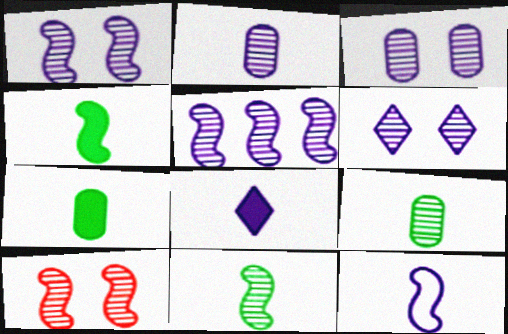[[1, 3, 6], 
[2, 5, 6], 
[2, 8, 12], 
[5, 10, 11]]